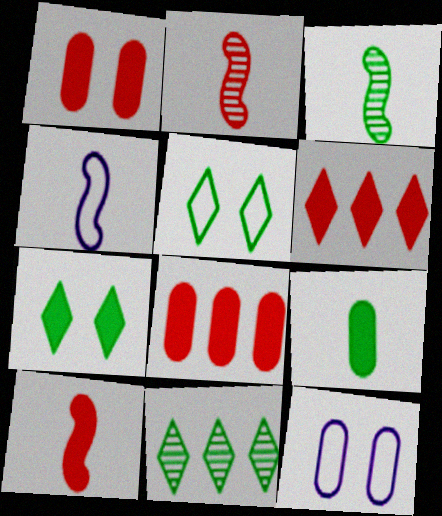[[1, 4, 11], 
[1, 6, 10], 
[3, 4, 10], 
[3, 6, 12], 
[10, 11, 12]]